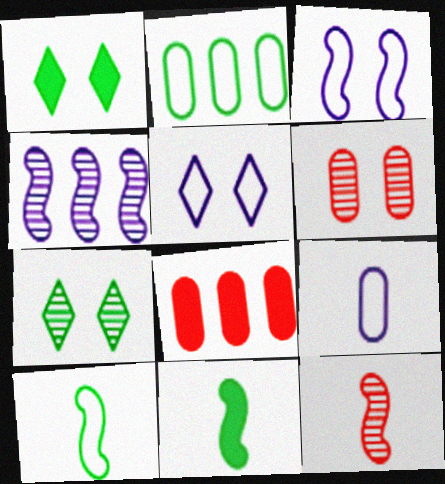[[1, 3, 6], 
[2, 7, 11]]